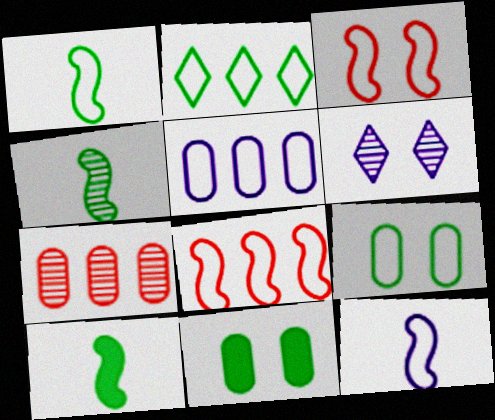[[1, 2, 9], 
[1, 4, 10], 
[2, 4, 11], 
[2, 5, 8], 
[3, 6, 11], 
[4, 6, 7]]